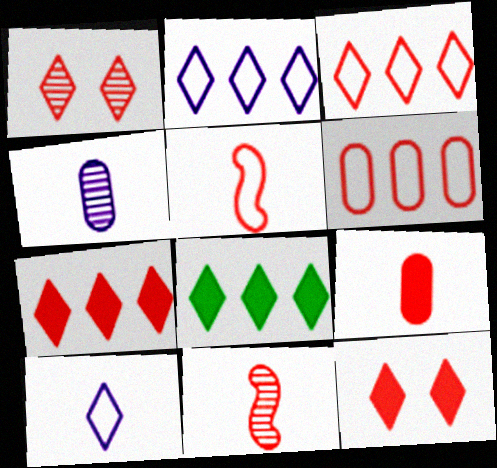[[1, 8, 10], 
[6, 11, 12]]